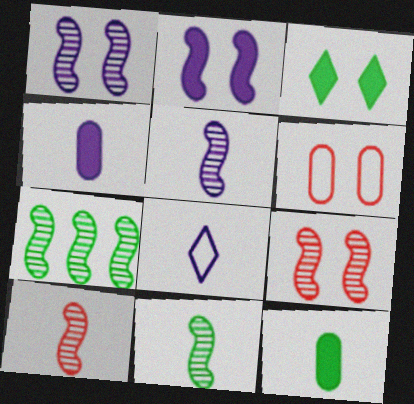[[1, 3, 6], 
[1, 7, 10], 
[4, 5, 8], 
[5, 7, 9], 
[5, 10, 11], 
[8, 10, 12]]